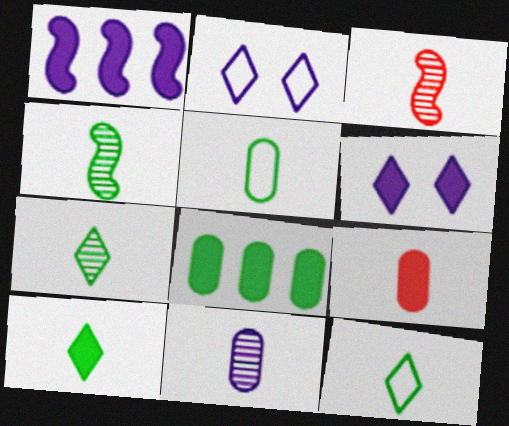[[1, 2, 11], 
[2, 3, 8], 
[3, 7, 11], 
[4, 5, 10], 
[5, 9, 11], 
[7, 10, 12]]